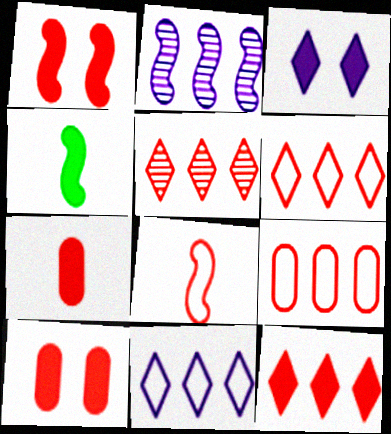[[1, 7, 12], 
[5, 6, 12], 
[5, 8, 10]]